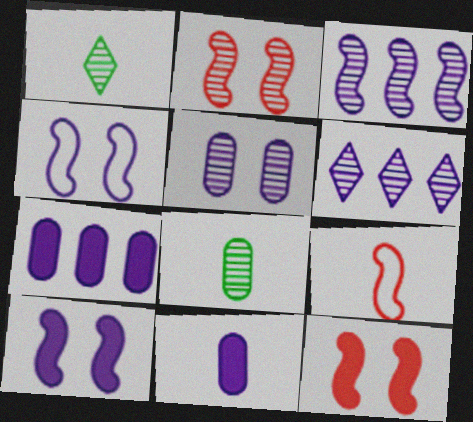[[1, 9, 11], 
[2, 6, 8], 
[4, 6, 11]]